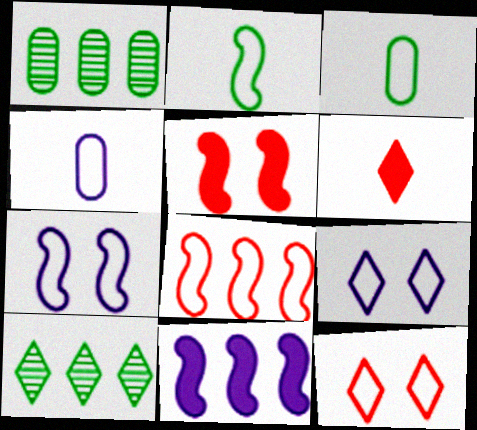[[1, 6, 7], 
[2, 7, 8], 
[3, 8, 9], 
[4, 5, 10], 
[6, 9, 10]]